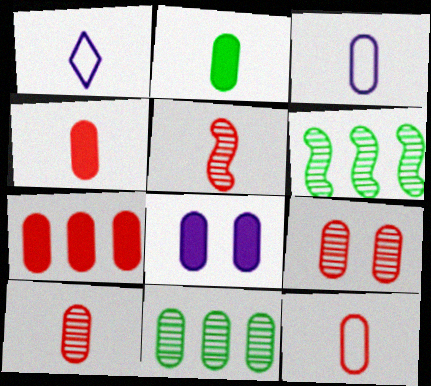[[1, 2, 5], 
[2, 3, 10], 
[2, 7, 8], 
[4, 10, 12], 
[7, 9, 12], 
[8, 11, 12]]